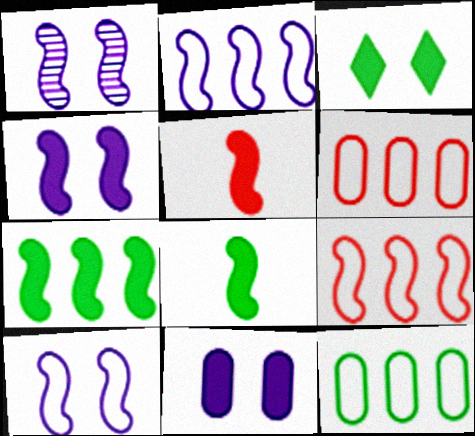[[1, 4, 10], 
[1, 8, 9], 
[4, 5, 7]]